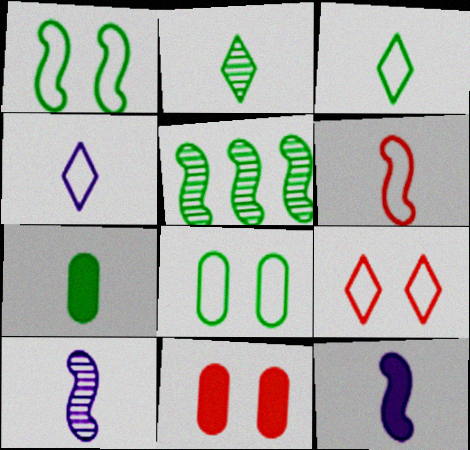[[4, 5, 11]]